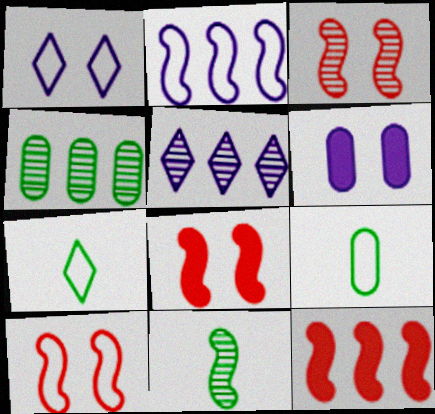[[2, 8, 11], 
[3, 8, 10], 
[5, 8, 9]]